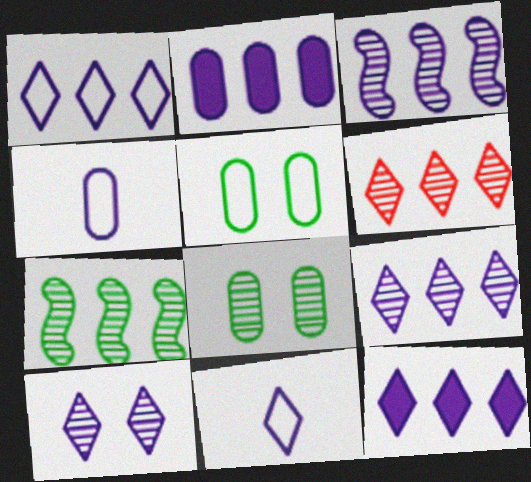[[1, 2, 3], 
[1, 9, 12], 
[10, 11, 12]]